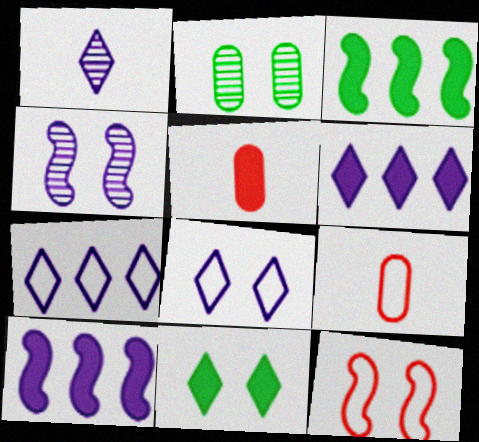[[1, 6, 8], 
[5, 10, 11]]